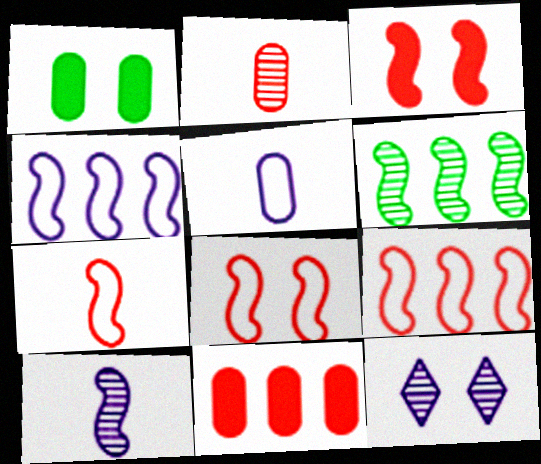[[1, 8, 12], 
[2, 6, 12], 
[7, 8, 9]]